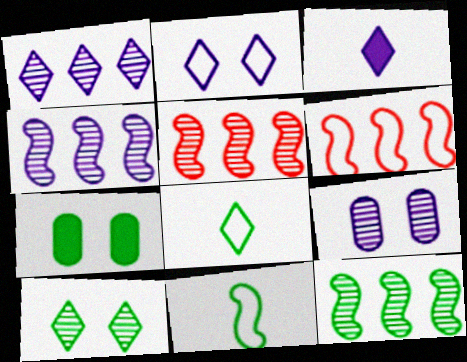[[1, 2, 3], 
[4, 5, 12], 
[7, 8, 12]]